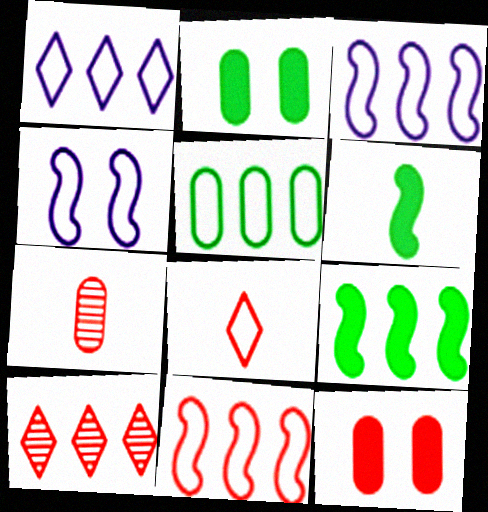[[1, 5, 11], 
[4, 5, 8]]